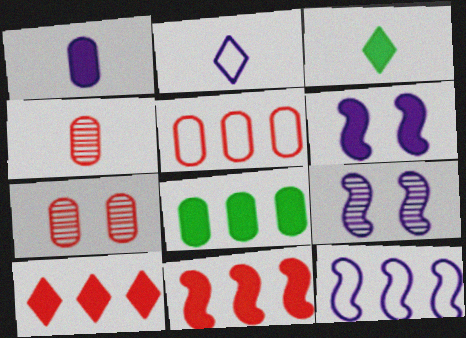[[3, 5, 9], 
[3, 7, 12]]